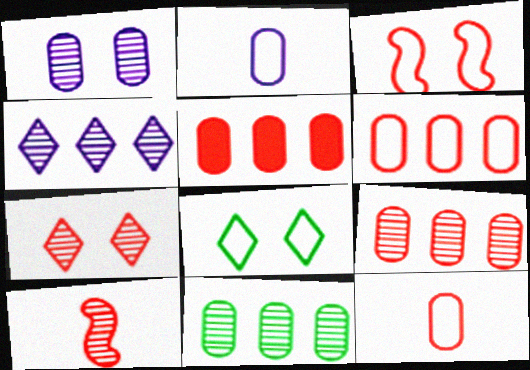[[5, 6, 9], 
[7, 9, 10]]